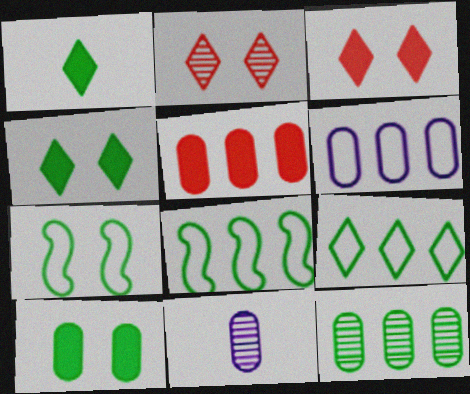[[1, 7, 12], 
[3, 8, 11], 
[5, 6, 12]]